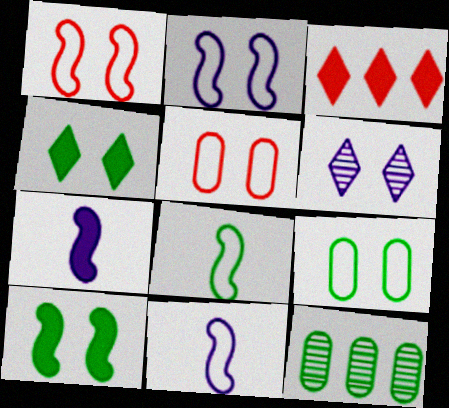[[4, 8, 12], 
[5, 6, 10]]